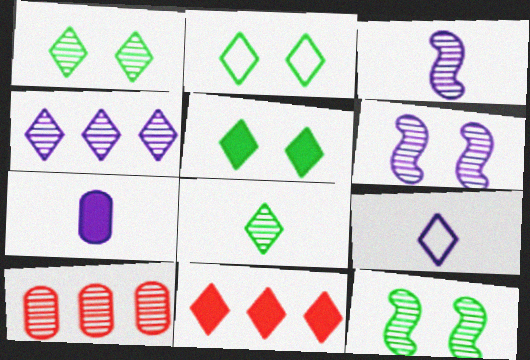[[1, 2, 5], 
[1, 3, 10], 
[1, 9, 11], 
[3, 7, 9], 
[6, 8, 10]]